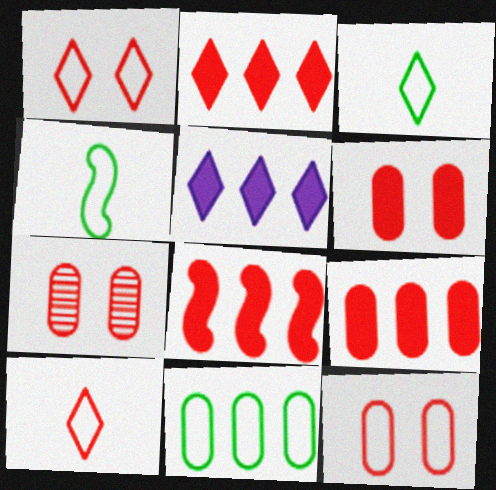[[2, 8, 9], 
[4, 5, 7], 
[6, 7, 12], 
[7, 8, 10]]